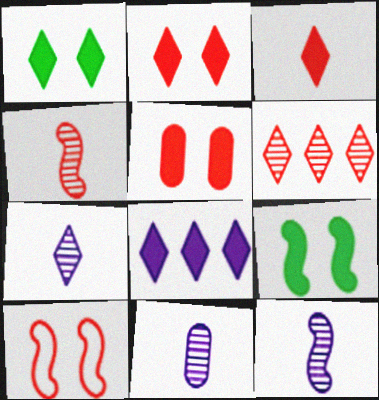[[1, 3, 8], 
[7, 11, 12]]